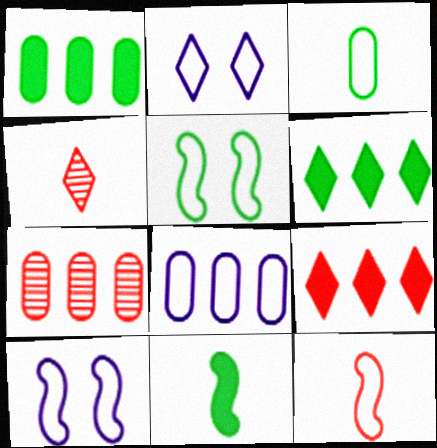[[1, 4, 10], 
[1, 7, 8], 
[2, 4, 6], 
[2, 7, 11]]